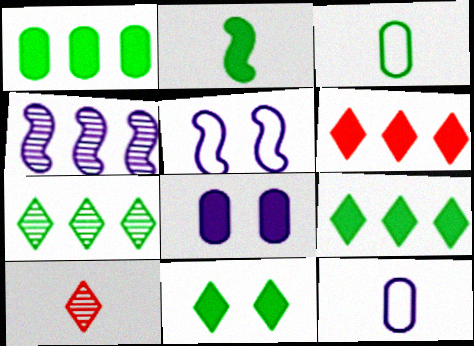[[1, 2, 11], 
[1, 5, 10], 
[2, 6, 8], 
[2, 10, 12]]